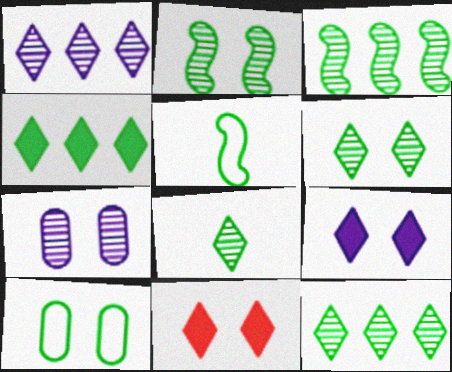[[6, 8, 12]]